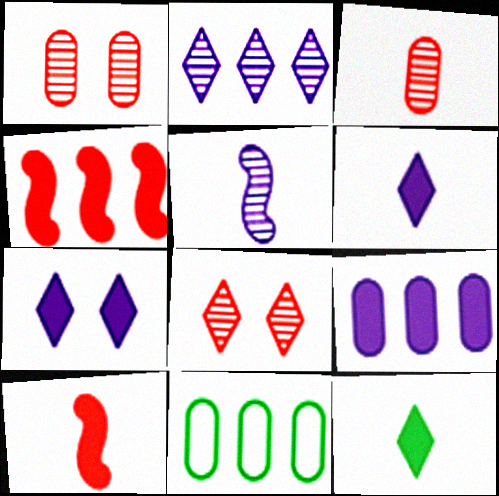[[2, 4, 11]]